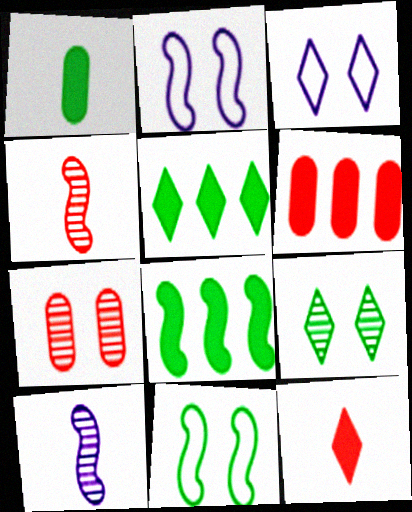[[2, 4, 8]]